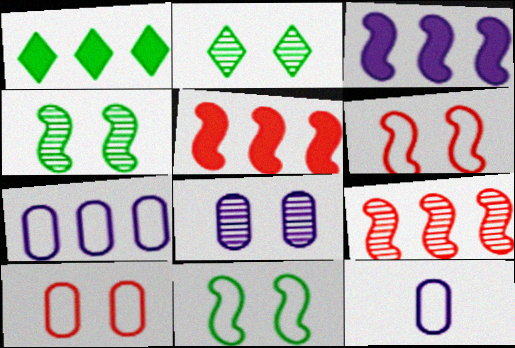[[1, 7, 9], 
[2, 5, 12]]